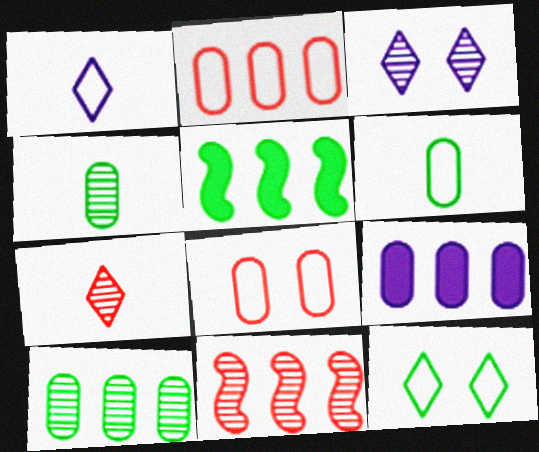[[2, 9, 10], 
[3, 4, 11], 
[4, 5, 12], 
[4, 8, 9]]